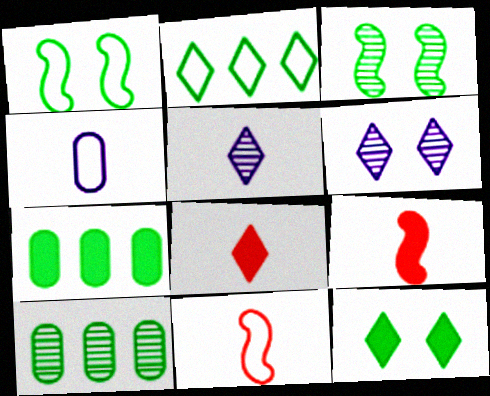[[2, 6, 8], 
[6, 7, 11]]